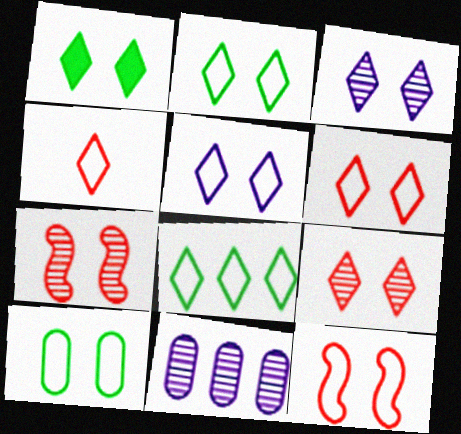[[1, 3, 6], 
[1, 5, 9], 
[2, 5, 6], 
[4, 5, 8], 
[5, 10, 12]]